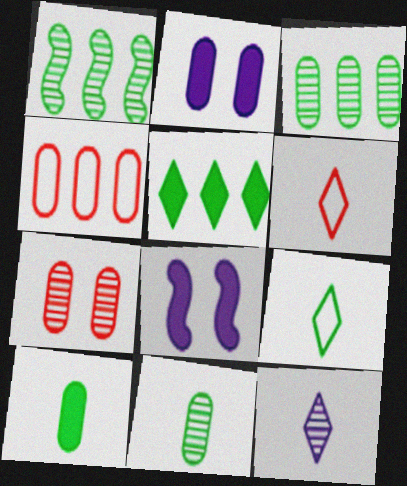[[1, 2, 6], 
[1, 7, 12], 
[2, 4, 11], 
[3, 6, 8]]